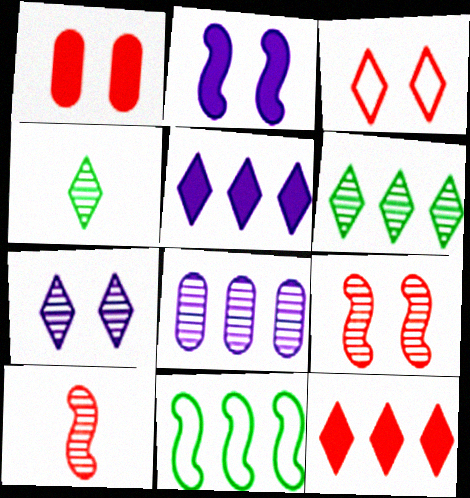[[1, 3, 9], 
[2, 10, 11], 
[3, 4, 5], 
[4, 8, 9], 
[8, 11, 12]]